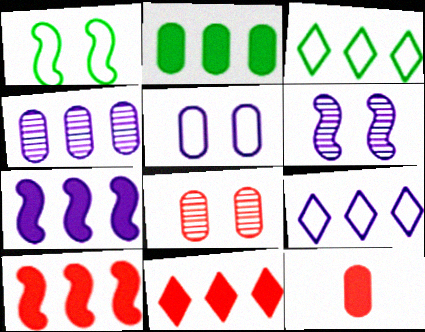[[2, 7, 11], 
[3, 4, 10], 
[3, 6, 12], 
[4, 7, 9]]